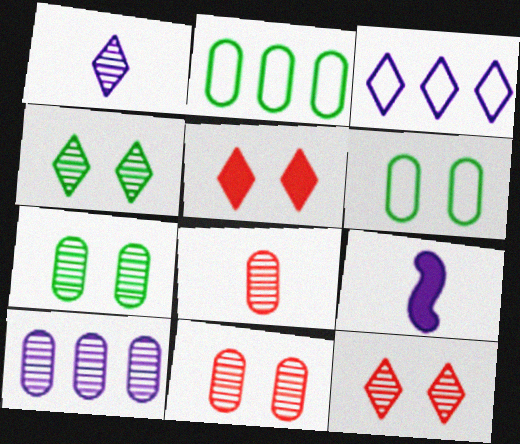[[2, 9, 12], 
[7, 8, 10]]